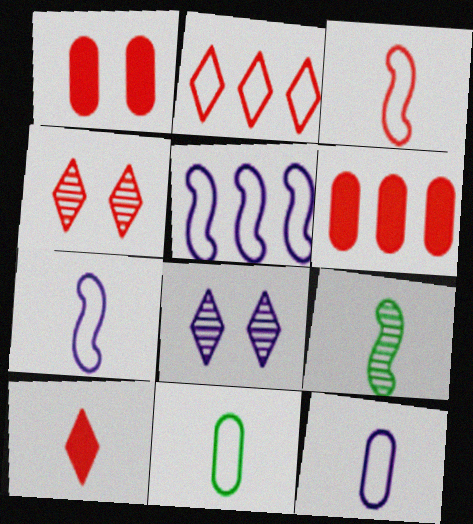[[2, 4, 10], 
[3, 4, 6], 
[9, 10, 12]]